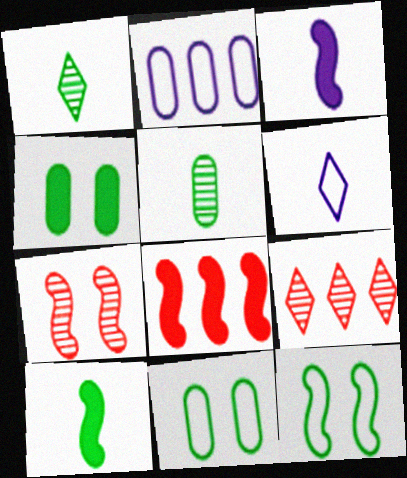[[3, 9, 11]]